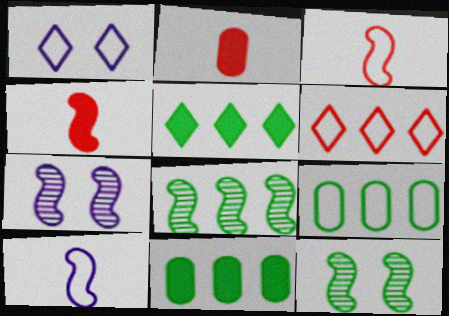[[1, 2, 8], 
[1, 3, 9], 
[5, 8, 9]]